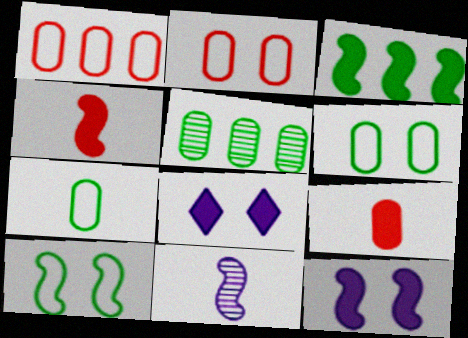[[3, 4, 12], 
[3, 8, 9]]